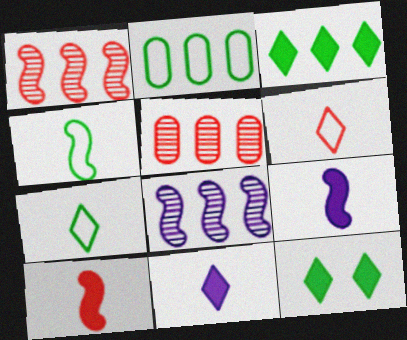[]